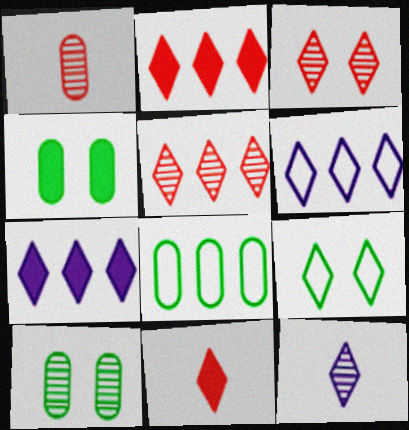[[2, 9, 12]]